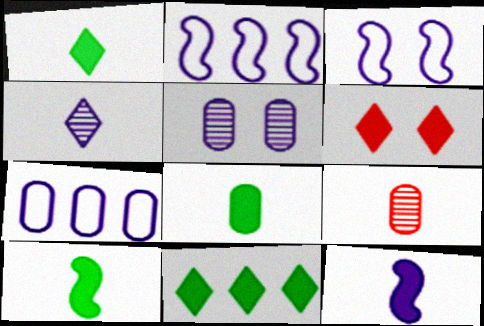[[1, 8, 10], 
[3, 9, 11]]